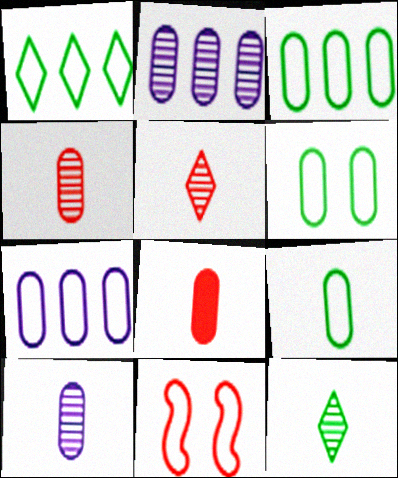[[2, 6, 8], 
[3, 6, 9], 
[8, 9, 10]]